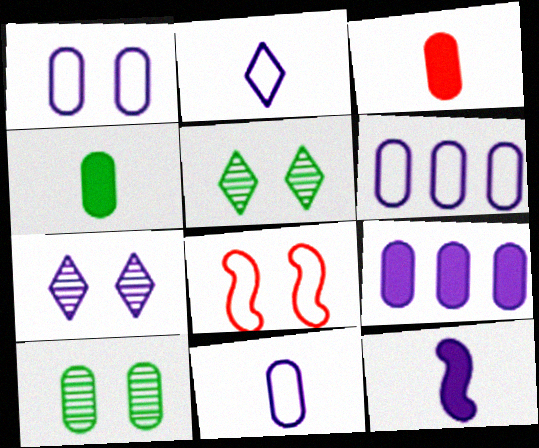[[1, 6, 11], 
[3, 6, 10], 
[6, 7, 12]]